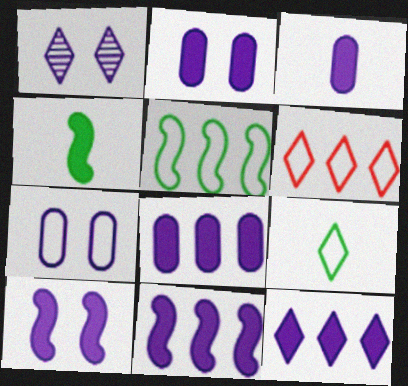[[1, 7, 10], 
[2, 3, 8], 
[3, 10, 12], 
[8, 11, 12]]